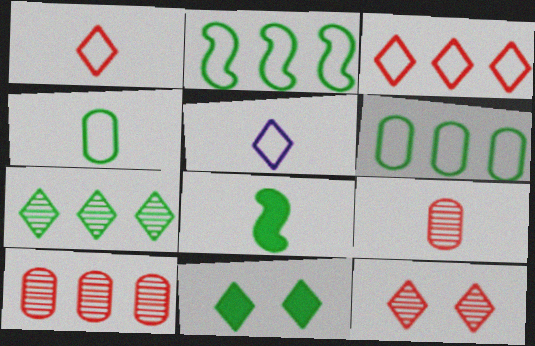[[5, 8, 9]]